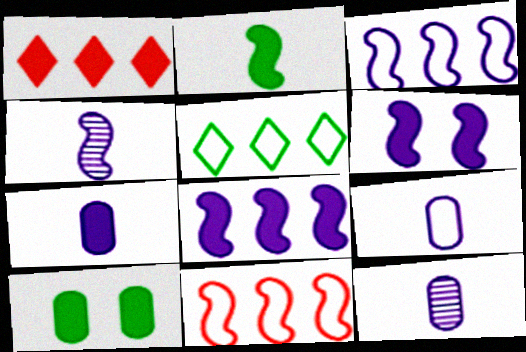[[3, 4, 6], 
[7, 9, 12]]